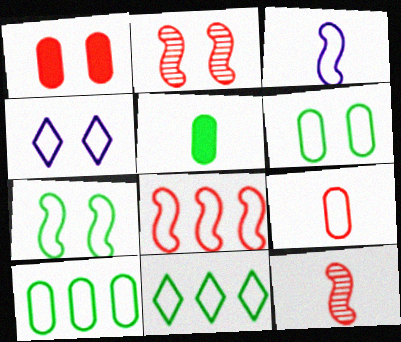[[3, 7, 8]]